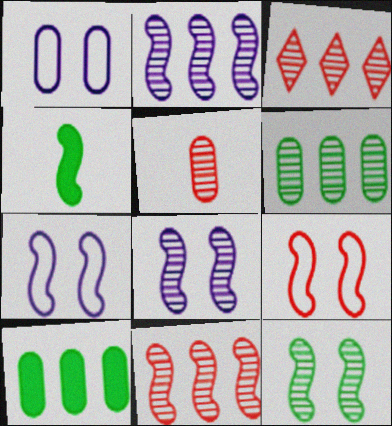[[1, 3, 4], 
[1, 5, 10], 
[2, 3, 6], 
[2, 4, 9], 
[4, 7, 11]]